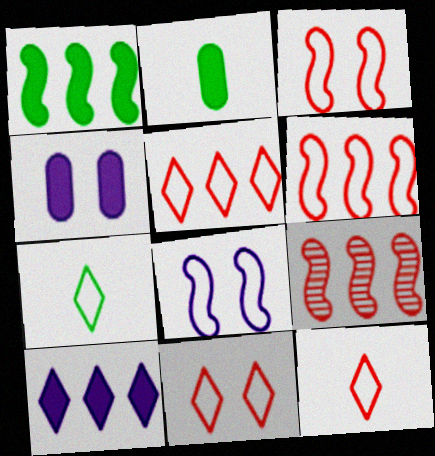[[4, 7, 9], 
[5, 11, 12]]